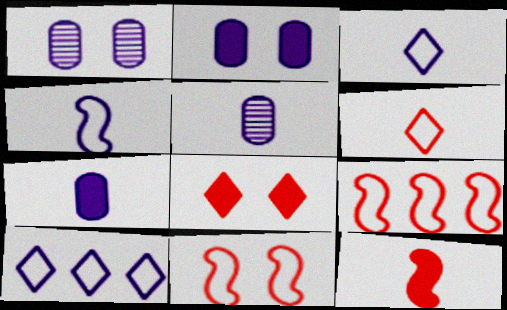[]